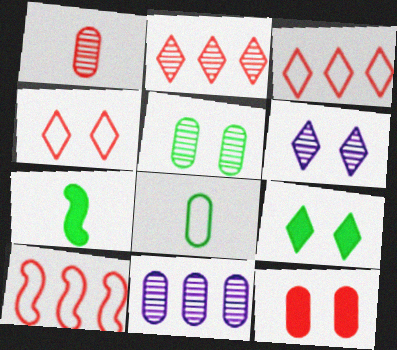[[1, 5, 11], 
[4, 6, 9], 
[4, 7, 11], 
[8, 11, 12]]